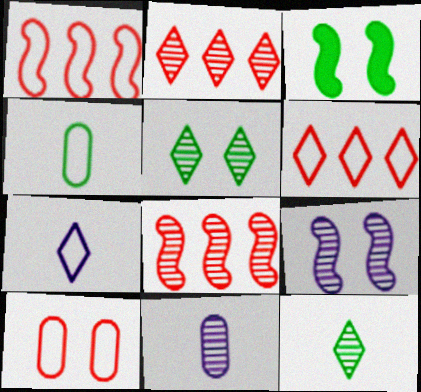[[3, 6, 11], 
[5, 8, 11]]